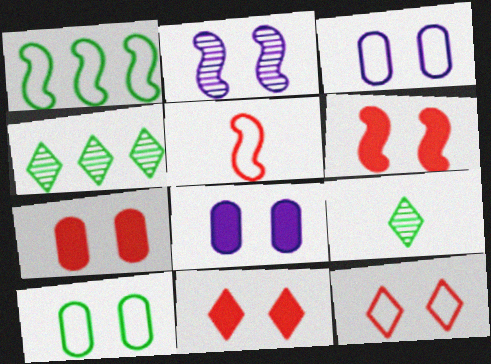[[2, 10, 11], 
[4, 5, 8], 
[6, 7, 11]]